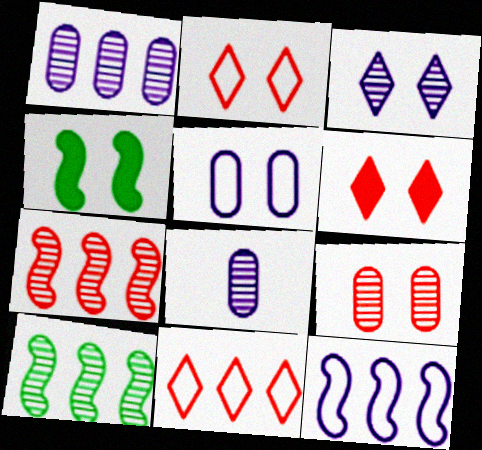[[4, 8, 11]]